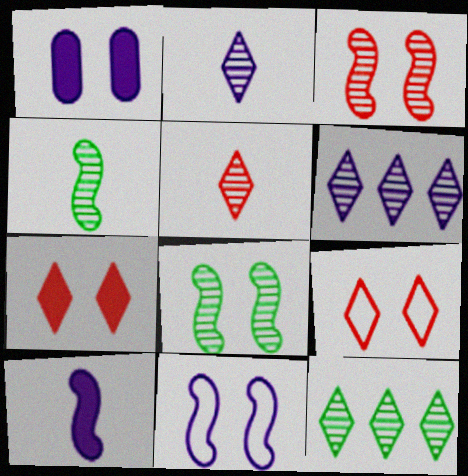[[1, 8, 9]]